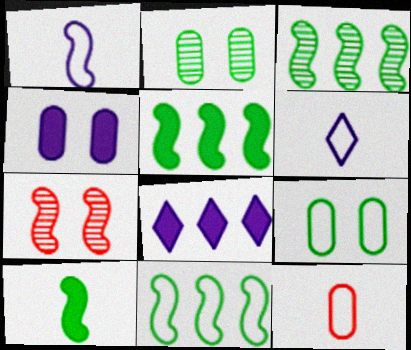[[1, 5, 7], 
[3, 5, 11]]